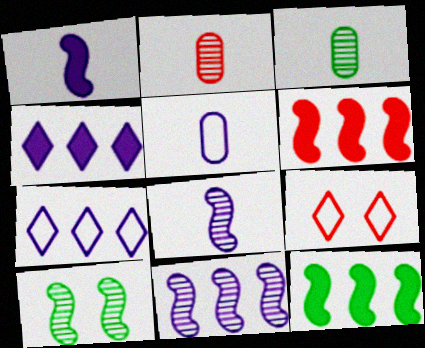[[2, 6, 9]]